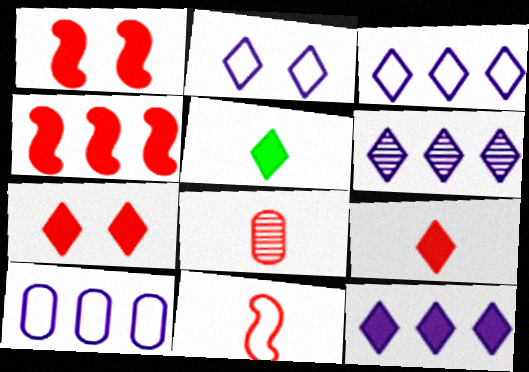[[3, 6, 12], 
[5, 7, 12], 
[8, 9, 11]]